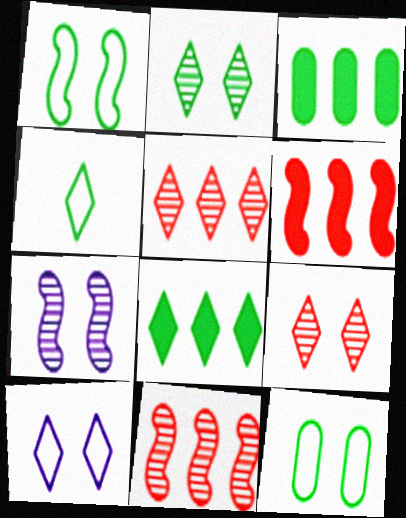[[2, 4, 8]]